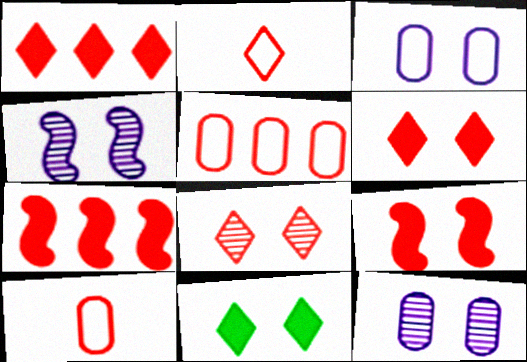[[1, 2, 8], 
[7, 8, 10]]